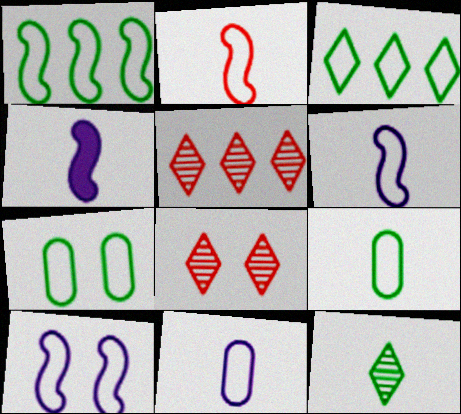[[1, 2, 10], 
[4, 5, 7]]